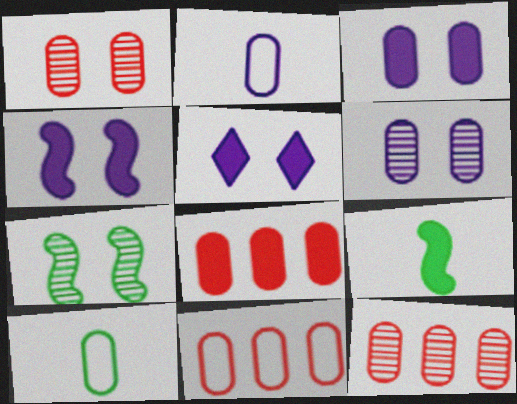[[3, 4, 5], 
[3, 10, 12], 
[5, 8, 9], 
[6, 8, 10], 
[8, 11, 12]]